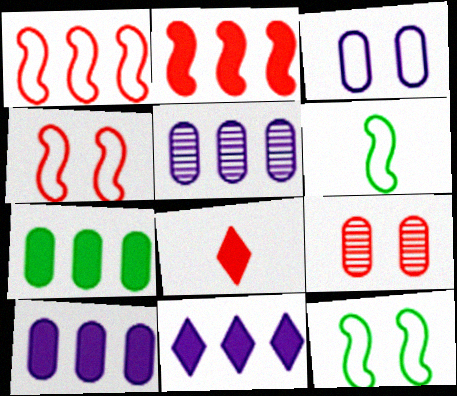[[1, 8, 9], 
[2, 7, 11], 
[5, 8, 12], 
[6, 9, 11]]